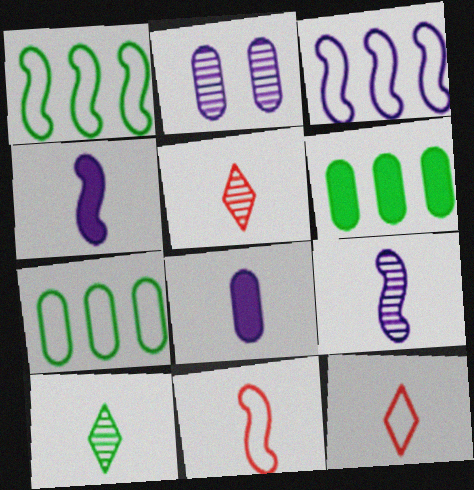[[8, 10, 11]]